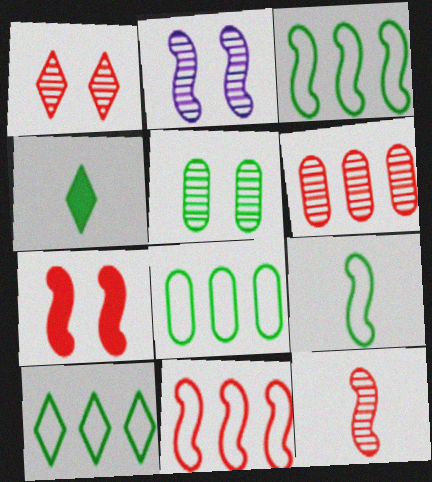[[1, 2, 5], 
[1, 6, 12], 
[3, 4, 5], 
[3, 8, 10], 
[7, 11, 12]]